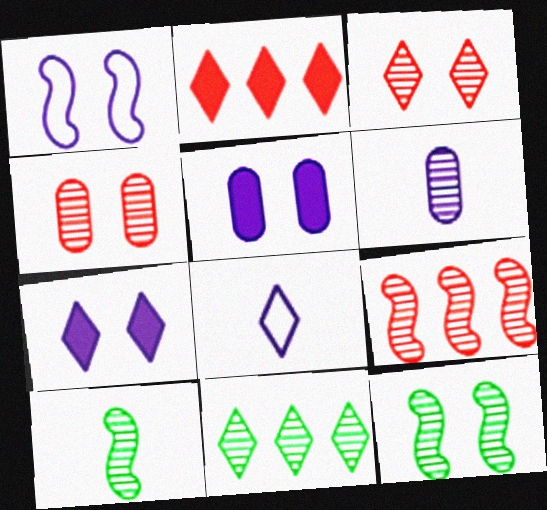[]